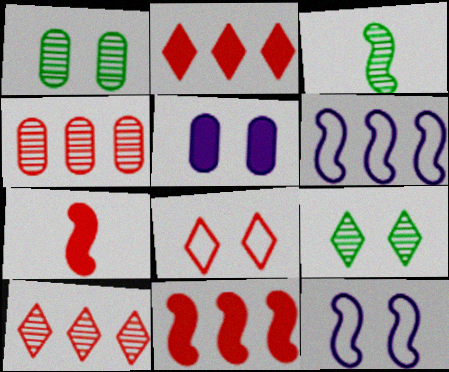[[3, 11, 12], 
[4, 7, 8]]